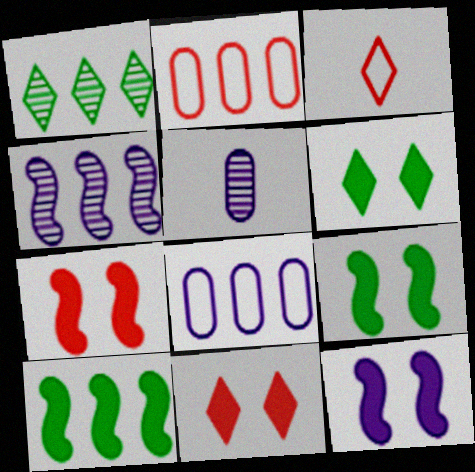[[7, 9, 12]]